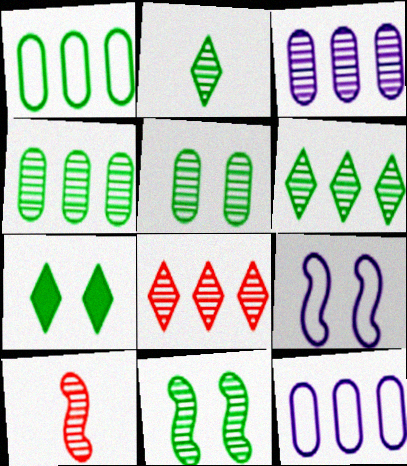[[2, 4, 11], 
[7, 10, 12]]